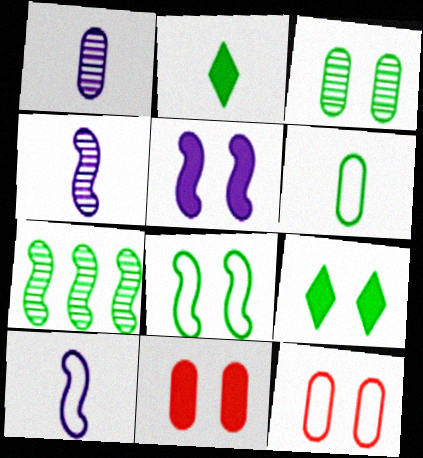[[3, 8, 9], 
[5, 9, 11], 
[6, 7, 9]]